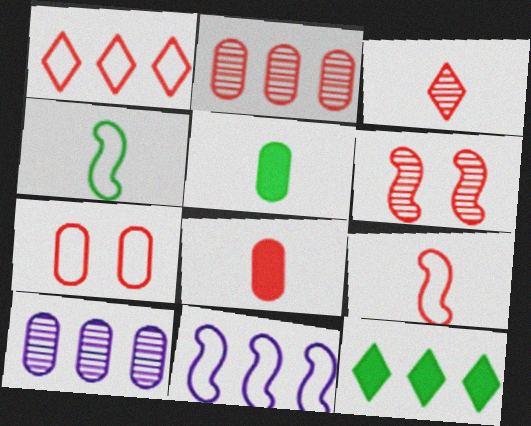[[1, 6, 8], 
[1, 7, 9], 
[2, 3, 6], 
[2, 7, 8], 
[2, 11, 12], 
[3, 8, 9], 
[5, 7, 10]]